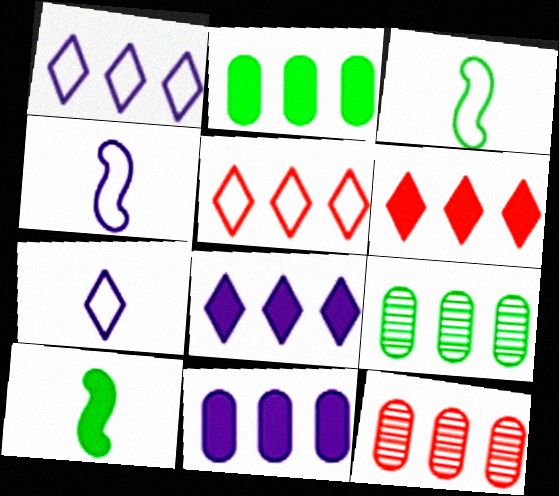[]